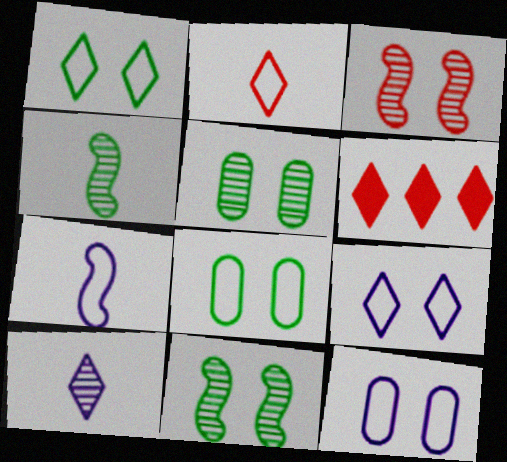[[1, 6, 10], 
[4, 6, 12], 
[5, 6, 7]]